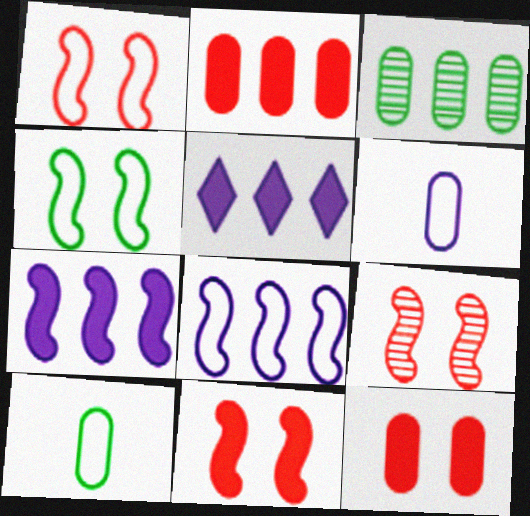[[1, 9, 11], 
[3, 6, 12], 
[5, 9, 10]]